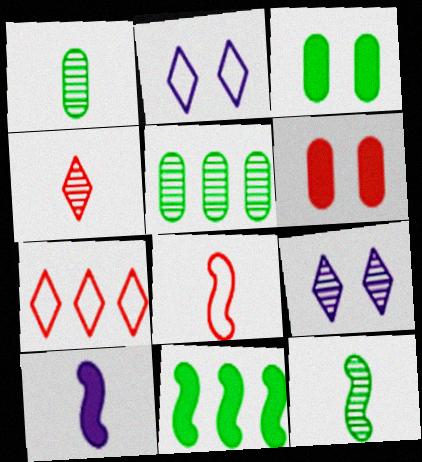[[8, 10, 12]]